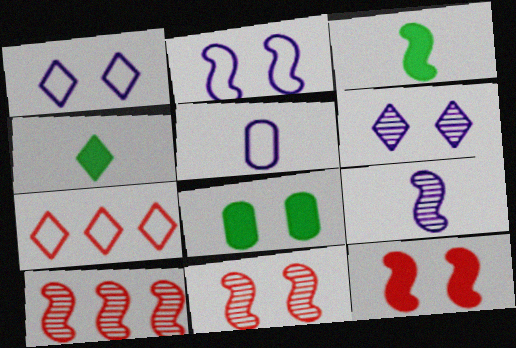[[1, 8, 11], 
[2, 3, 10], 
[4, 6, 7], 
[7, 8, 9]]